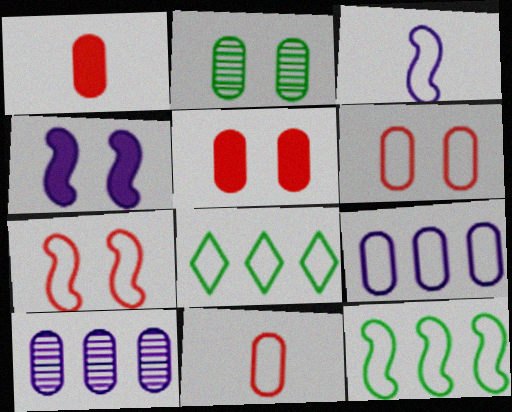[[1, 2, 9], 
[3, 6, 8], 
[3, 7, 12]]